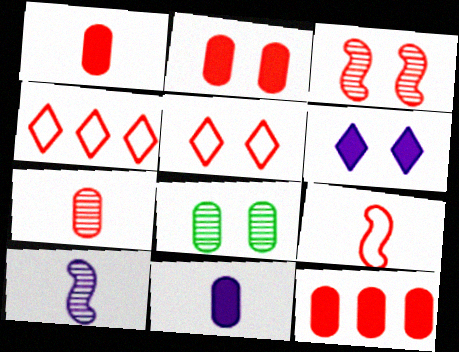[[1, 2, 12], 
[1, 3, 4], 
[2, 3, 5]]